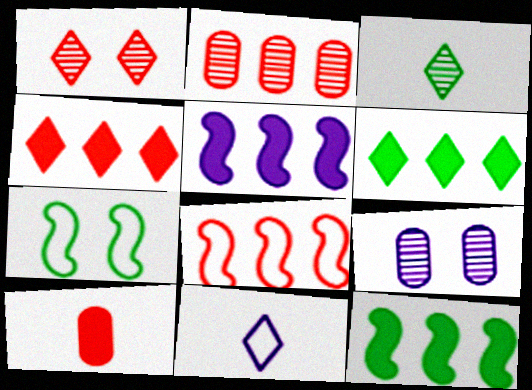[[1, 6, 11], 
[1, 8, 10], 
[2, 4, 8], 
[5, 9, 11]]